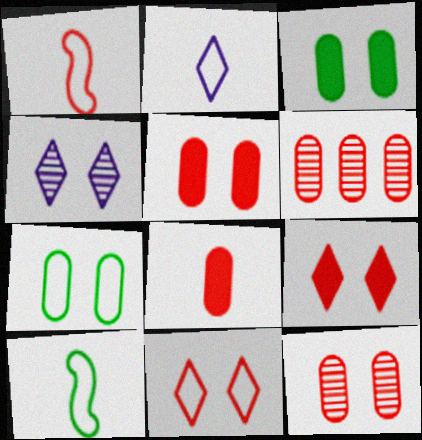[[1, 6, 9]]